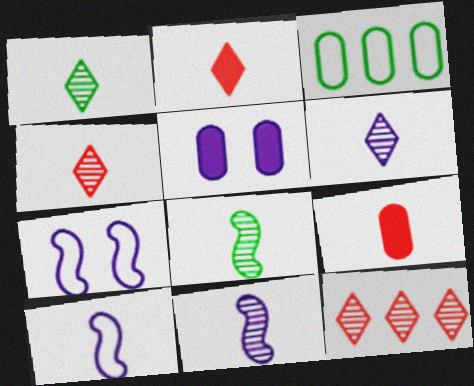[[1, 4, 6], 
[1, 9, 10]]